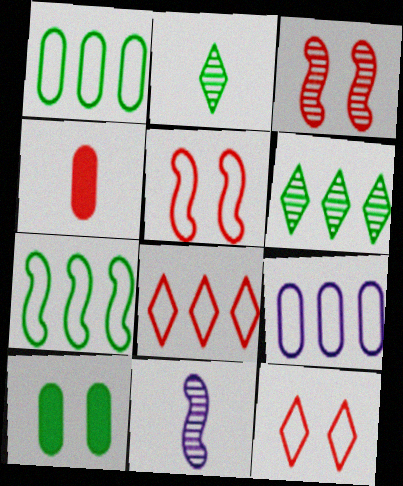[[2, 7, 10], 
[3, 4, 8], 
[7, 8, 9], 
[8, 10, 11]]